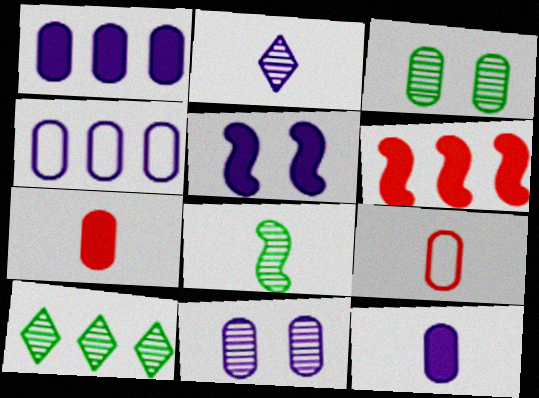[[1, 3, 9], 
[2, 4, 5], 
[3, 4, 7], 
[3, 8, 10], 
[4, 6, 10], 
[4, 11, 12], 
[5, 9, 10]]